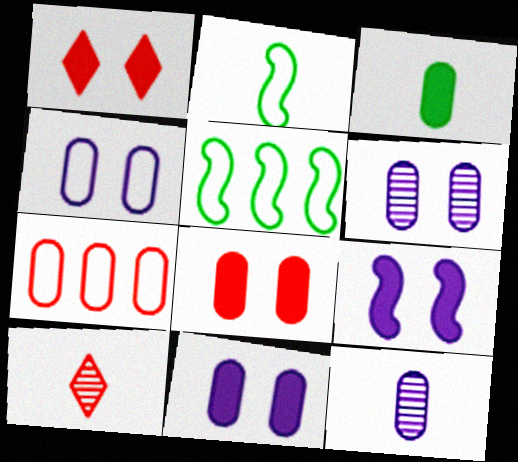[[1, 5, 12], 
[3, 6, 7], 
[4, 6, 11], 
[5, 10, 11]]